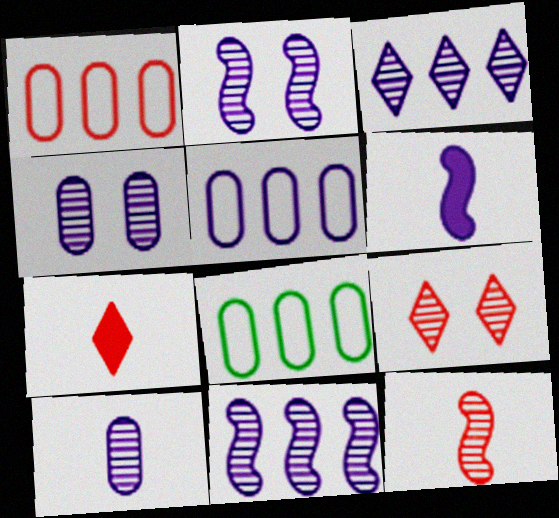[[1, 5, 8], 
[2, 3, 10], 
[2, 7, 8], 
[6, 8, 9]]